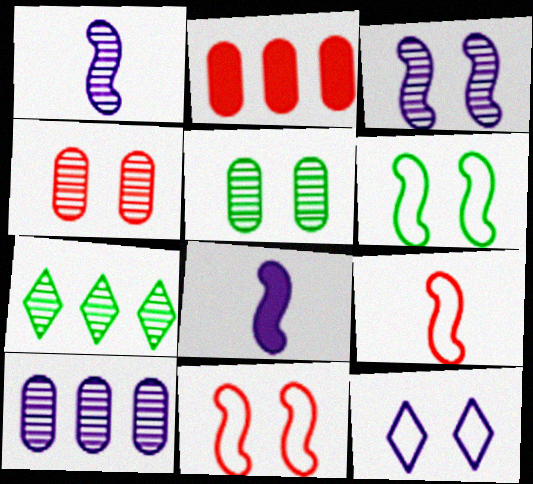[[1, 4, 7], 
[8, 10, 12]]